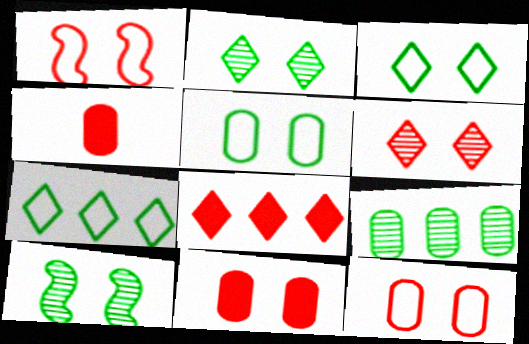[[1, 6, 11]]